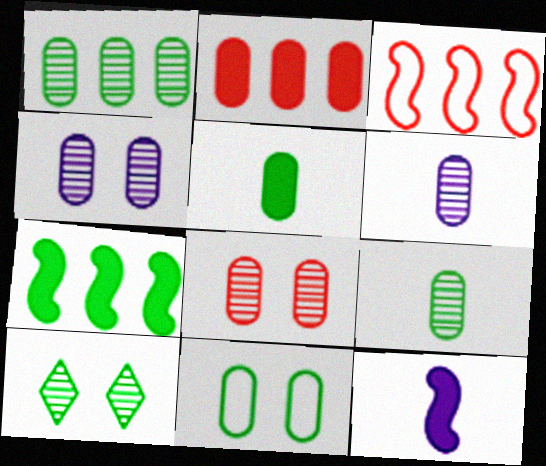[[1, 5, 11], 
[1, 6, 8], 
[2, 6, 11]]